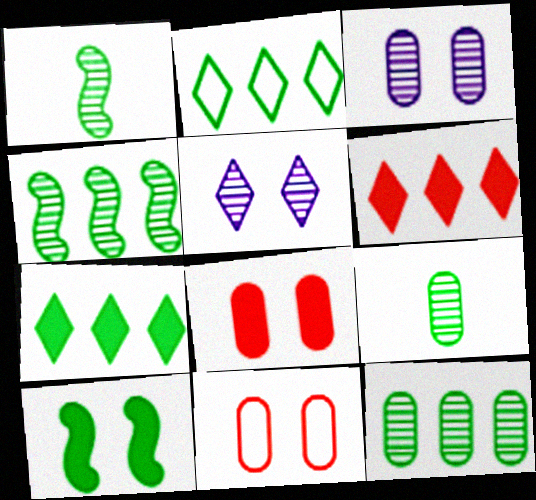[[2, 9, 10], 
[5, 10, 11]]